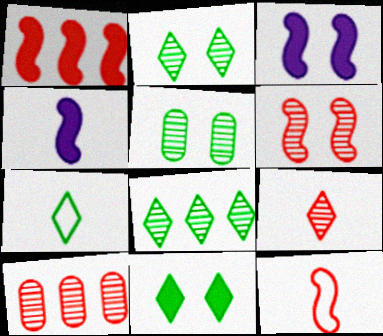[[1, 6, 12], 
[3, 7, 10], 
[6, 9, 10], 
[7, 8, 11]]